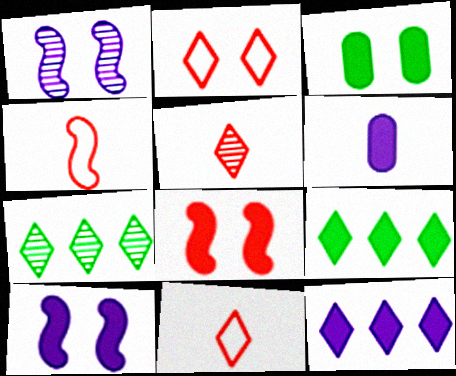[[1, 2, 3], 
[6, 8, 9], 
[6, 10, 12]]